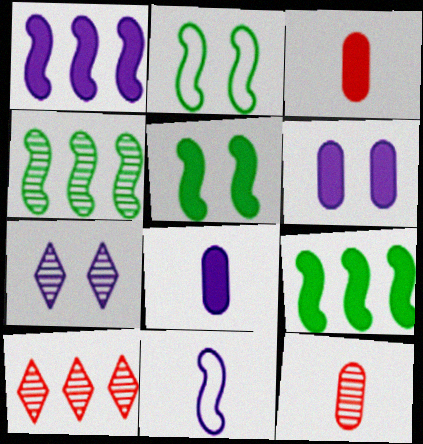[[2, 8, 10], 
[4, 7, 12]]